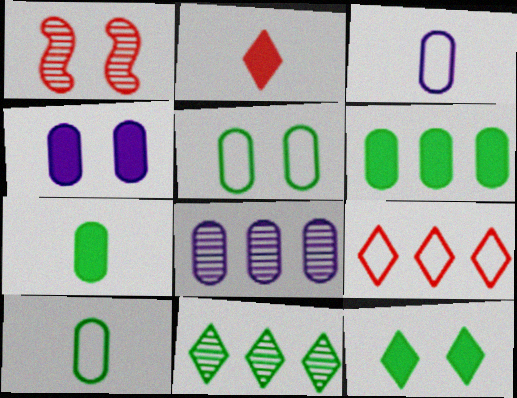[[3, 4, 8]]